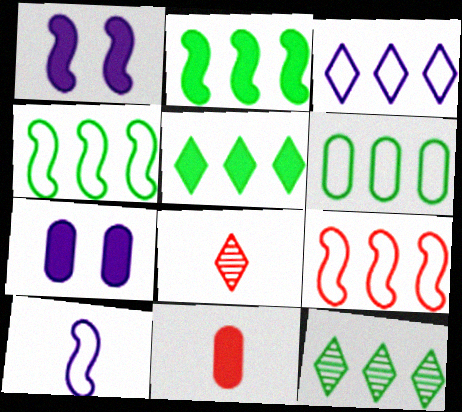[[1, 5, 11], 
[1, 6, 8], 
[2, 6, 12], 
[3, 6, 9], 
[4, 7, 8]]